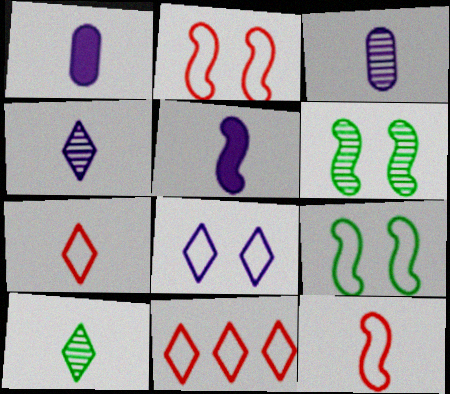[[1, 6, 11], 
[1, 10, 12]]